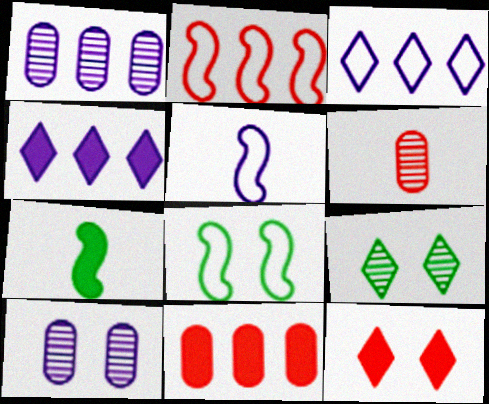[[2, 5, 8], 
[2, 6, 12], 
[4, 5, 10], 
[4, 6, 8], 
[5, 9, 11], 
[8, 10, 12]]